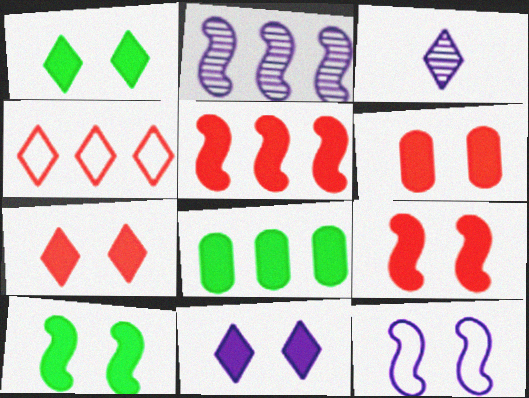[[1, 3, 4], 
[1, 7, 11], 
[2, 4, 8], 
[6, 7, 9], 
[6, 10, 11]]